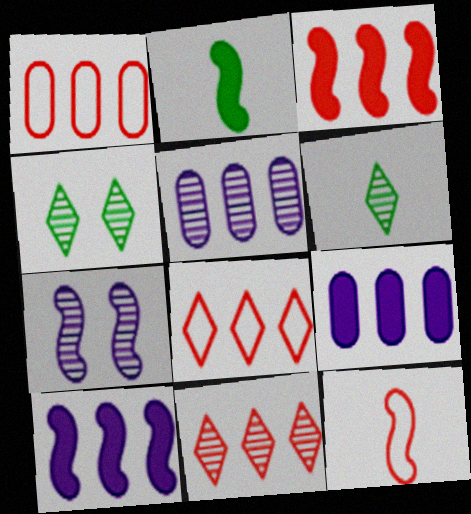[[1, 3, 11], 
[4, 9, 12]]